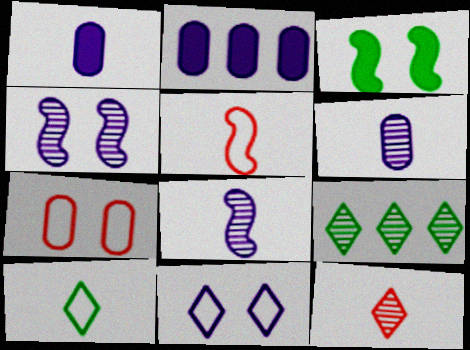[[2, 8, 11]]